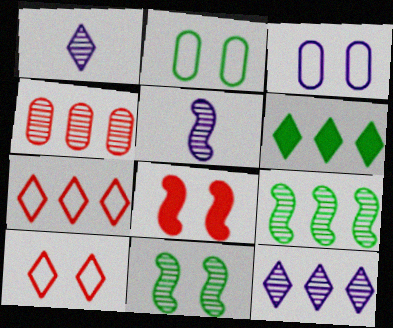[[1, 4, 11], 
[1, 6, 10], 
[4, 9, 12], 
[6, 7, 12]]